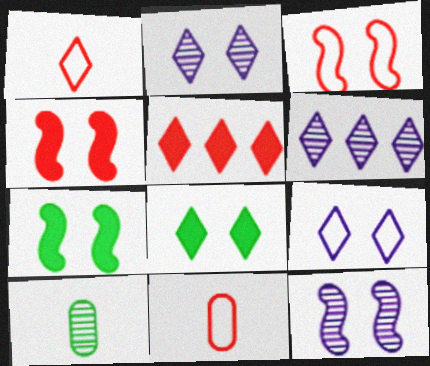[[1, 6, 8], 
[3, 7, 12], 
[6, 7, 11]]